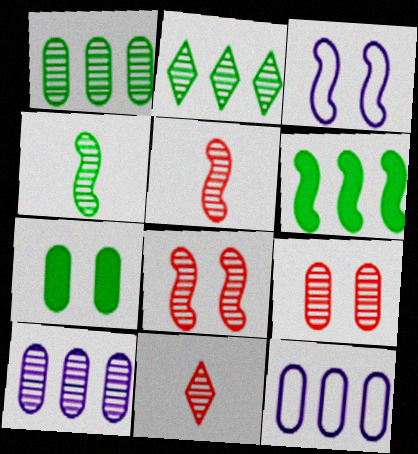[[3, 5, 6]]